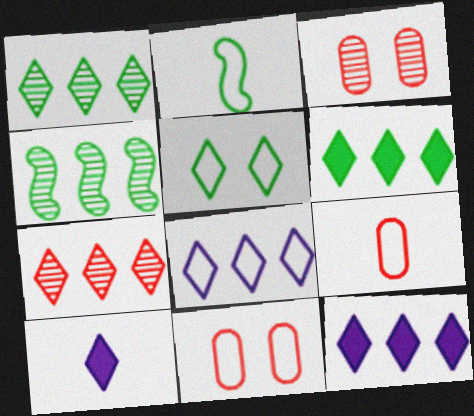[[2, 3, 12], 
[2, 8, 11], 
[4, 10, 11], 
[5, 7, 10], 
[6, 7, 8]]